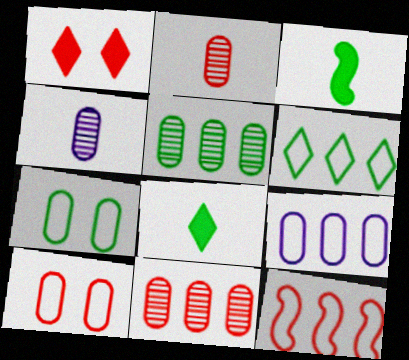[[1, 2, 12], 
[6, 9, 12]]